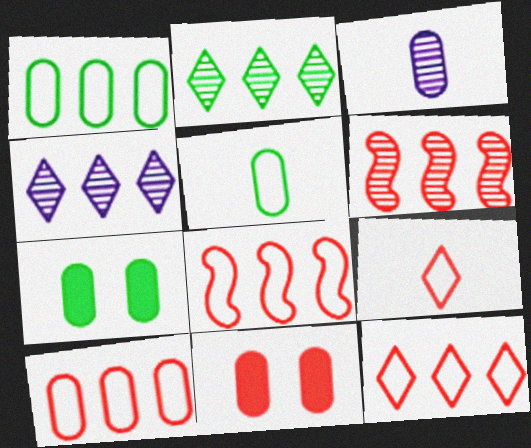[[1, 3, 11], 
[3, 7, 10], 
[6, 9, 11], 
[8, 10, 12]]